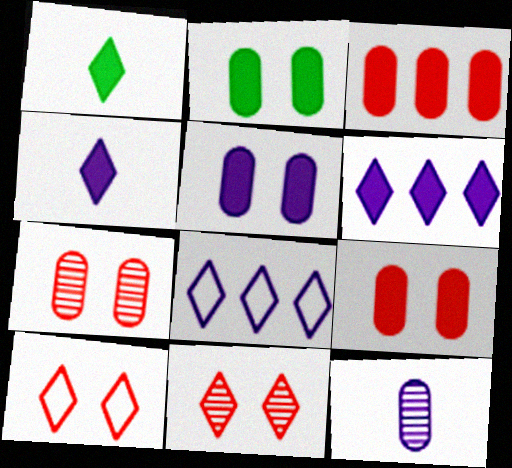[[1, 8, 11], 
[2, 5, 9]]